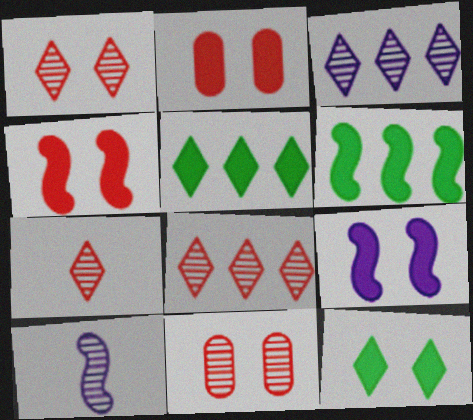[[1, 7, 8], 
[2, 9, 12]]